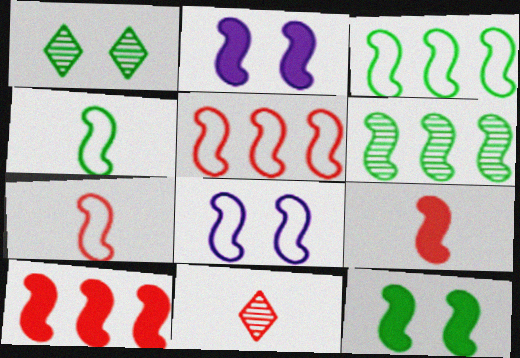[[2, 6, 7], 
[3, 7, 8], 
[4, 5, 8], 
[4, 6, 12], 
[6, 8, 9]]